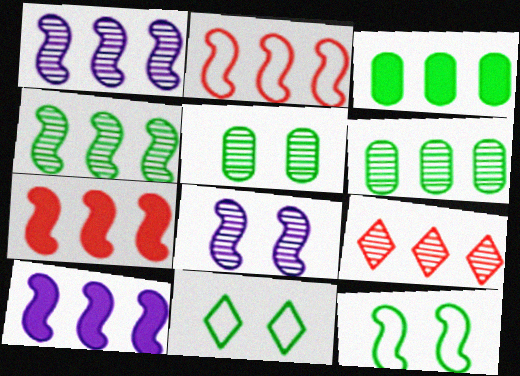[[1, 6, 9], 
[2, 4, 10]]